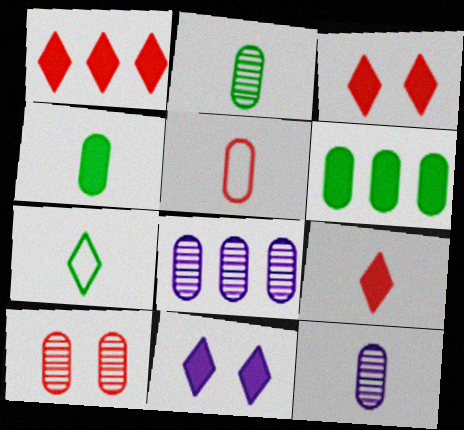[[1, 3, 9], 
[2, 8, 10], 
[4, 5, 12]]